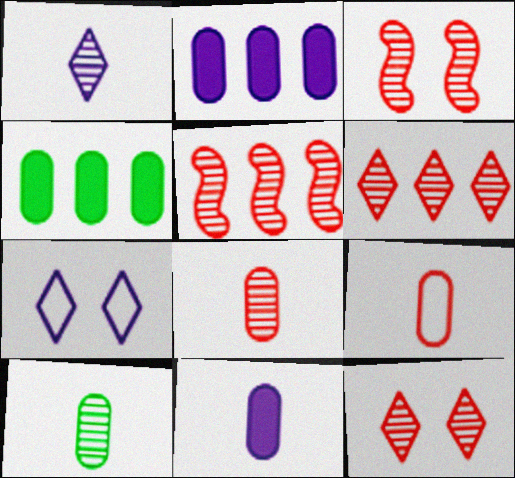[[3, 6, 8], 
[5, 8, 12], 
[9, 10, 11]]